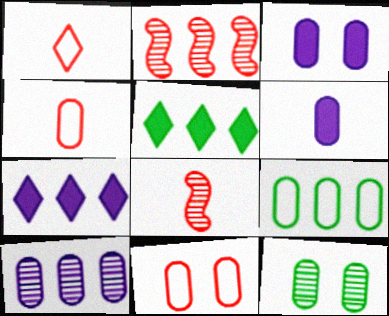[[2, 7, 9], 
[3, 11, 12]]